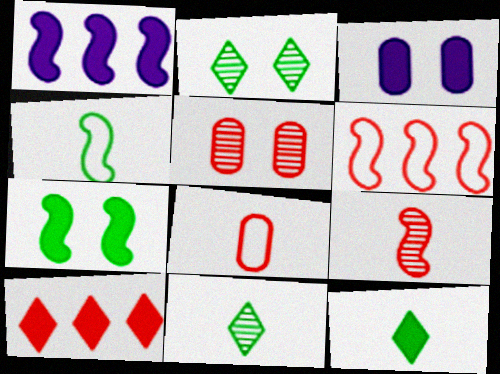[[1, 2, 8], 
[3, 6, 11]]